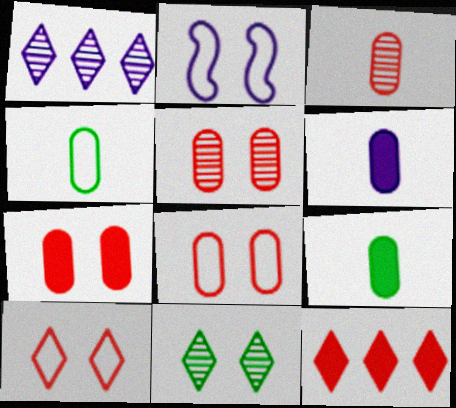[[1, 2, 6], 
[2, 7, 11], 
[3, 4, 6], 
[5, 7, 8]]